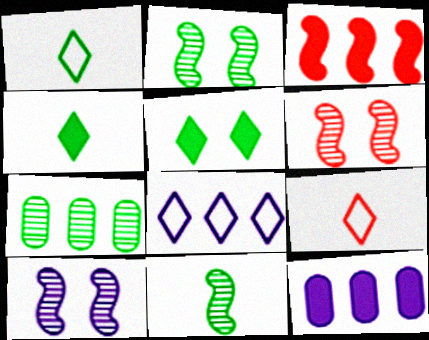[[1, 6, 12], 
[2, 6, 10], 
[2, 9, 12], 
[3, 7, 8]]